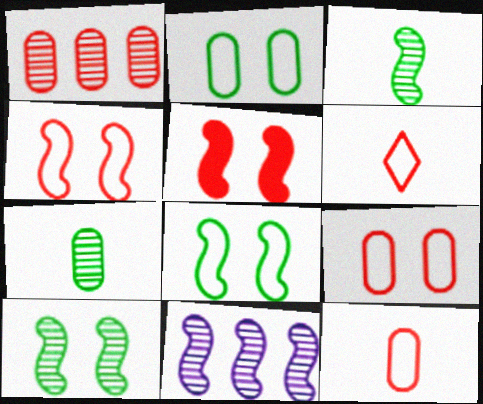[[1, 5, 6]]